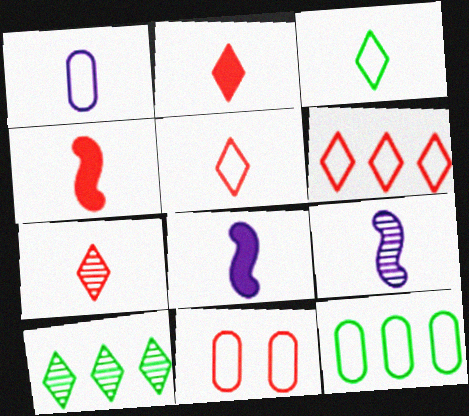[[1, 11, 12], 
[2, 5, 7], 
[8, 10, 11]]